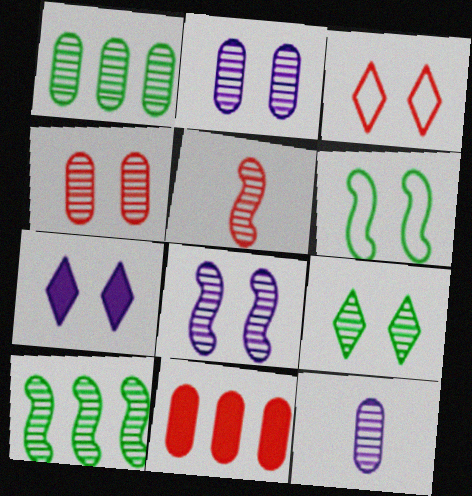[[1, 4, 12], 
[3, 5, 11], 
[3, 7, 9], 
[4, 6, 7], 
[4, 8, 9], 
[5, 8, 10]]